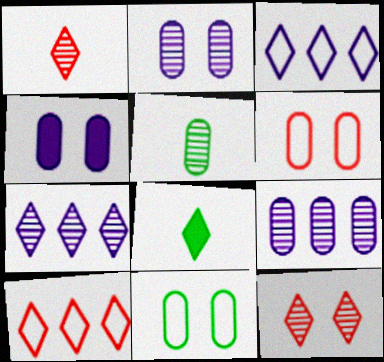[[3, 8, 12]]